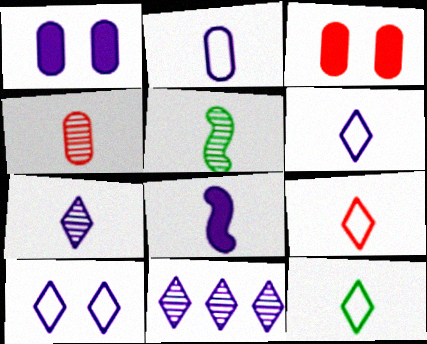[[2, 7, 8], 
[4, 5, 7], 
[4, 8, 12], 
[6, 9, 12]]